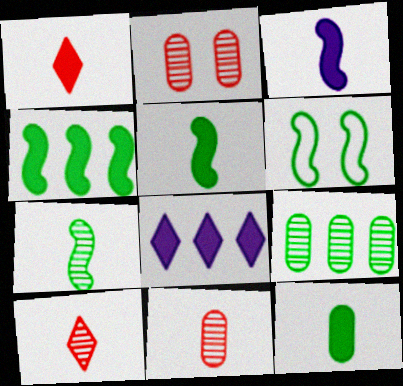[[1, 3, 12], 
[4, 6, 7], 
[6, 8, 11]]